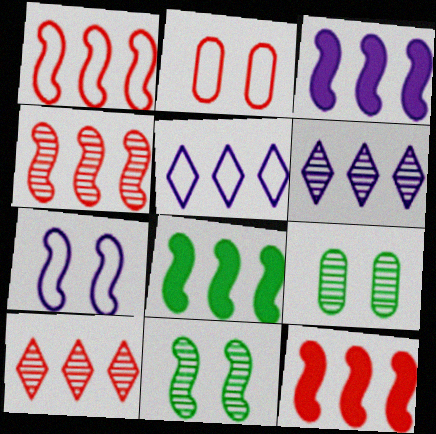[[1, 4, 12], 
[3, 8, 12]]